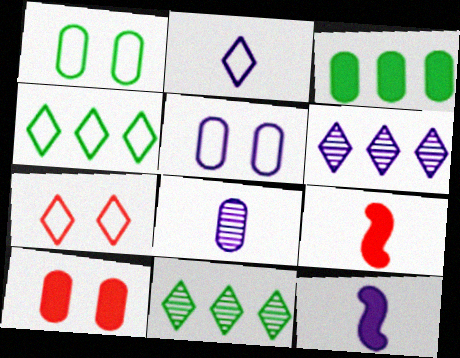[[1, 6, 9], 
[2, 4, 7], 
[2, 8, 12], 
[5, 6, 12], 
[5, 9, 11]]